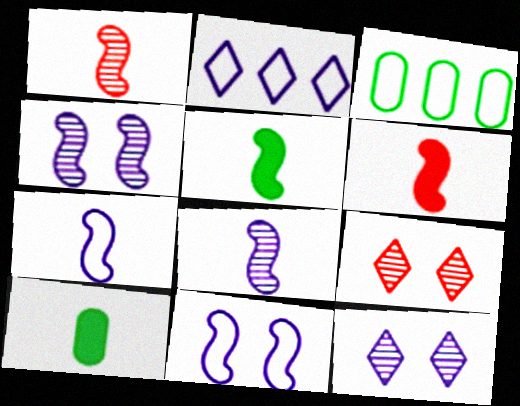[[1, 5, 7], 
[3, 6, 12]]